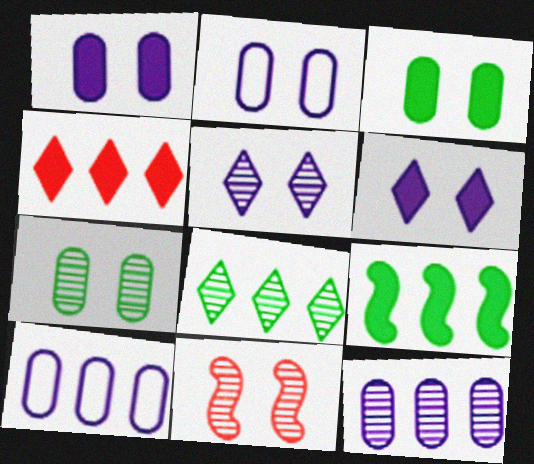[[5, 7, 11]]